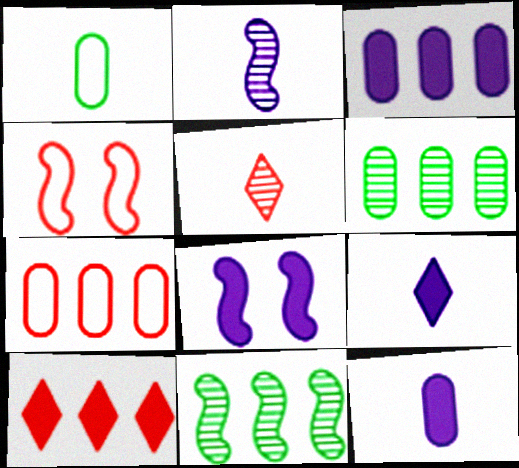[[3, 6, 7], 
[3, 8, 9], 
[4, 6, 9]]